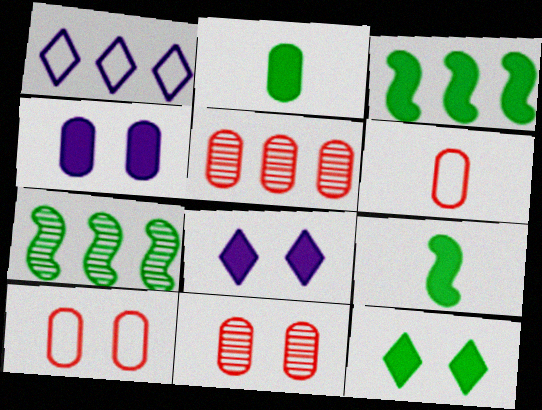[[1, 3, 5], 
[1, 9, 11], 
[2, 3, 12], 
[6, 7, 8]]